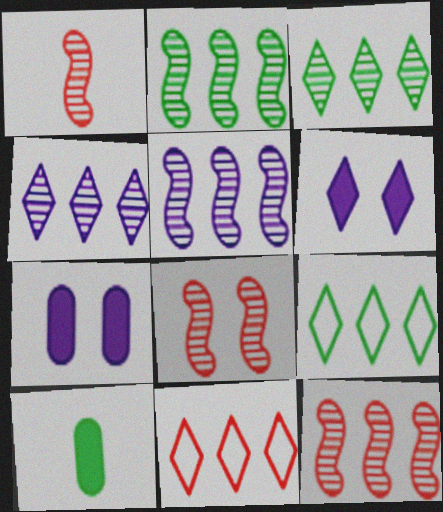[[1, 7, 9], 
[1, 8, 12], 
[2, 5, 12]]